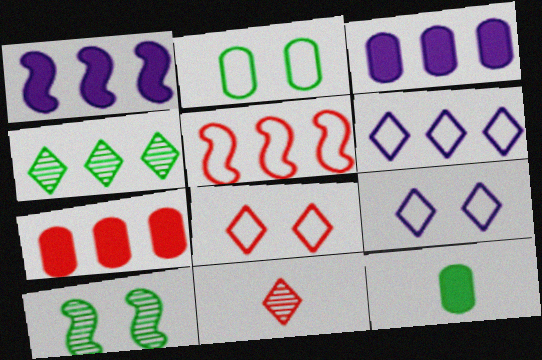[[1, 2, 11], 
[3, 4, 5]]